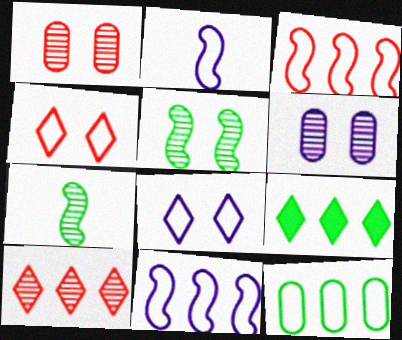[[1, 2, 9], 
[2, 4, 12], 
[6, 7, 10]]